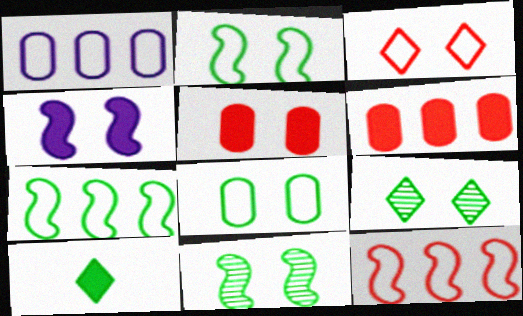[[4, 6, 10]]